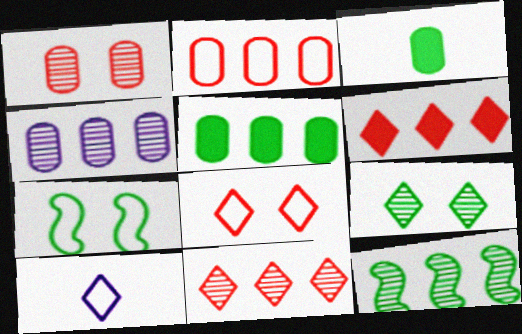[[2, 4, 5], 
[2, 7, 10], 
[4, 11, 12], 
[6, 9, 10]]